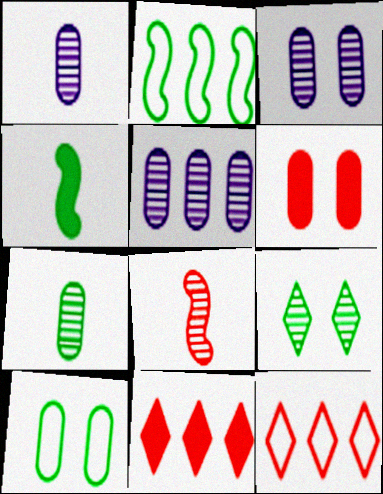[[1, 3, 5], 
[2, 5, 11], 
[3, 4, 12], 
[3, 6, 10], 
[5, 8, 9], 
[6, 8, 12]]